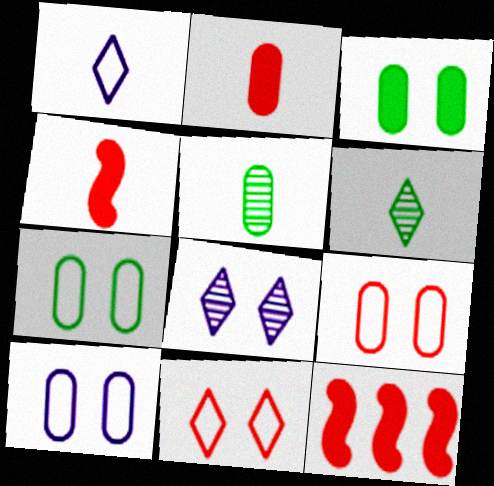[[1, 4, 5], 
[6, 10, 12], 
[7, 9, 10]]